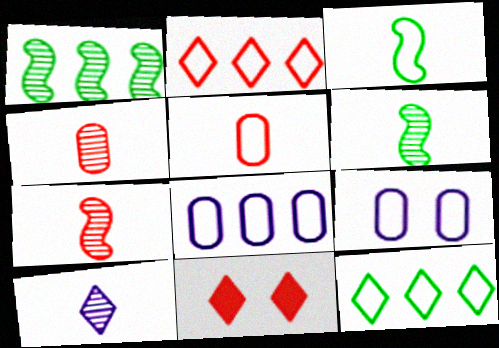[[2, 3, 9], 
[4, 6, 10], 
[6, 8, 11], 
[10, 11, 12]]